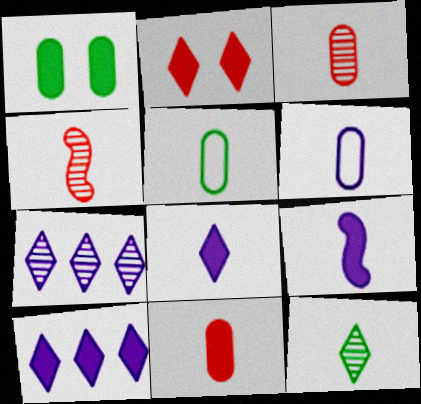[[4, 5, 8]]